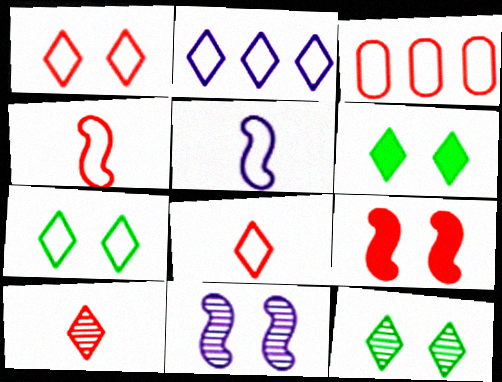[[1, 3, 4], 
[2, 6, 10], 
[2, 7, 8], 
[3, 5, 7], 
[3, 9, 10], 
[6, 7, 12]]